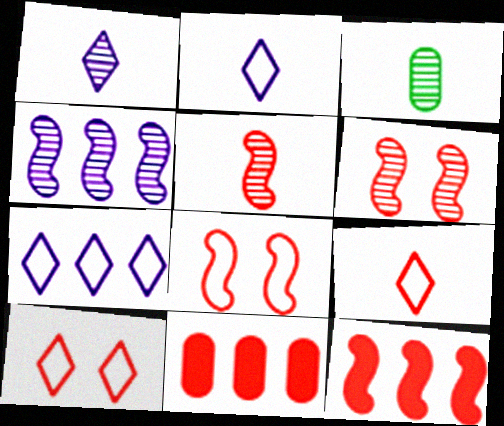[[1, 3, 5], 
[5, 8, 12], 
[5, 10, 11], 
[6, 9, 11]]